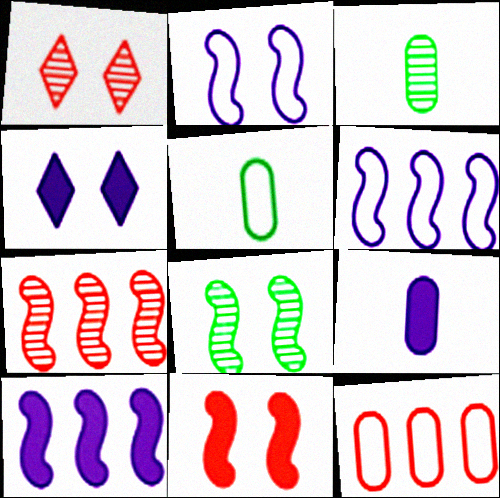[[1, 5, 10], 
[2, 8, 11], 
[4, 5, 7], 
[4, 9, 10]]